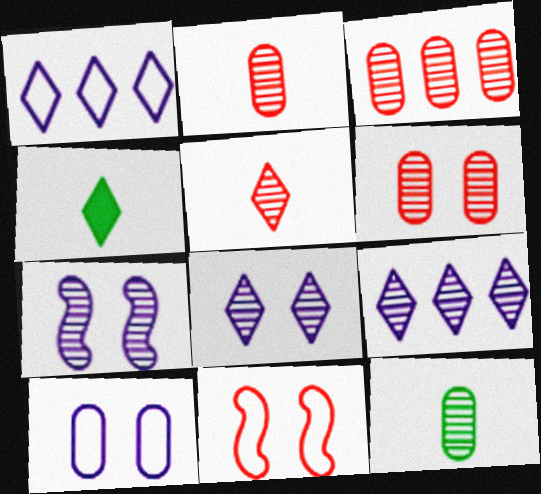[[2, 3, 6]]